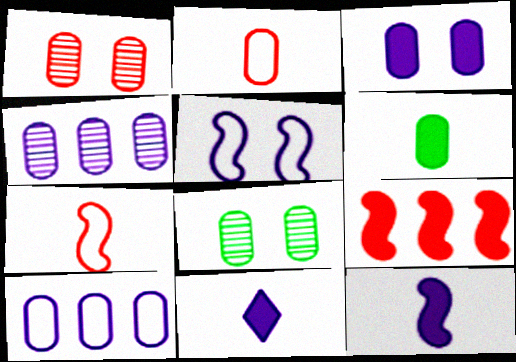[[1, 6, 10], 
[4, 5, 11]]